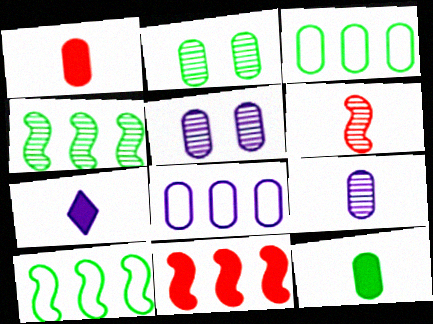[[1, 2, 8], 
[1, 3, 5], 
[2, 3, 12]]